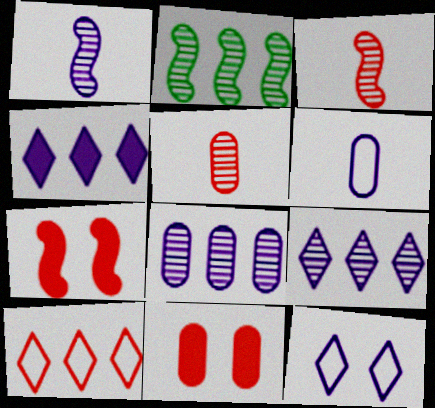[[3, 10, 11], 
[5, 7, 10]]